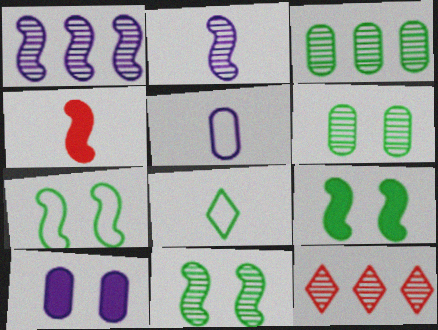[[1, 3, 12], 
[1, 4, 7], 
[2, 6, 12], 
[3, 8, 9], 
[5, 9, 12], 
[7, 9, 11]]